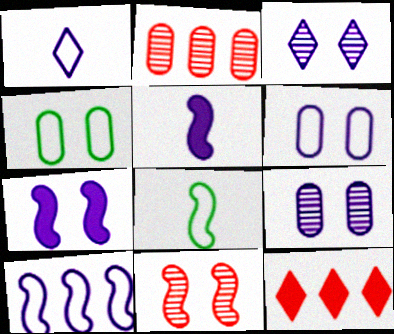[[1, 6, 10], 
[3, 6, 7], 
[8, 9, 12]]